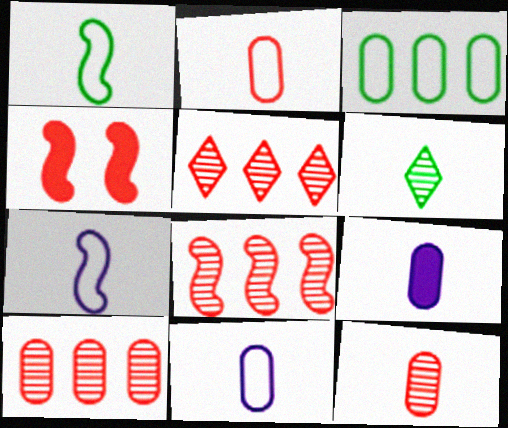[[2, 4, 5], 
[5, 8, 10]]